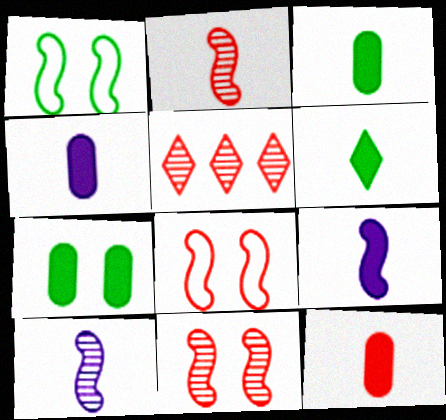[[1, 4, 5], 
[3, 4, 12], 
[5, 8, 12], 
[6, 9, 12]]